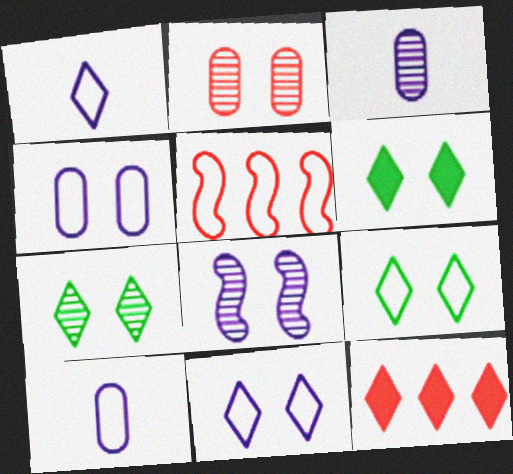[[1, 7, 12], 
[2, 7, 8], 
[3, 5, 6], 
[5, 9, 10], 
[6, 7, 9]]